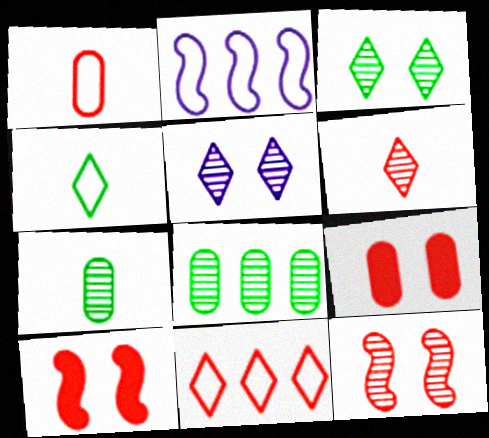[]